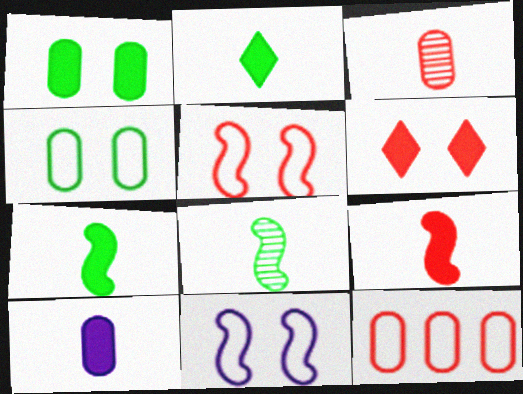[[2, 9, 10]]